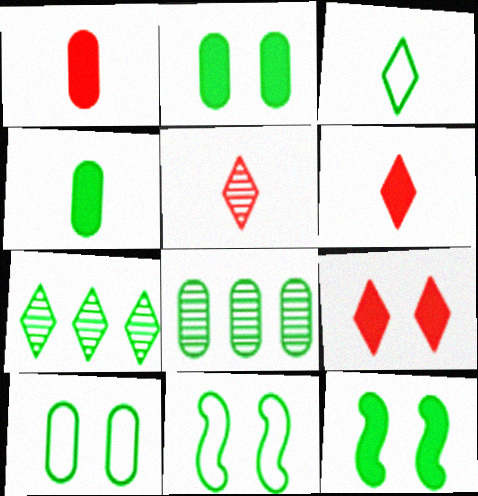[[3, 8, 12], 
[4, 7, 11], 
[4, 8, 10]]